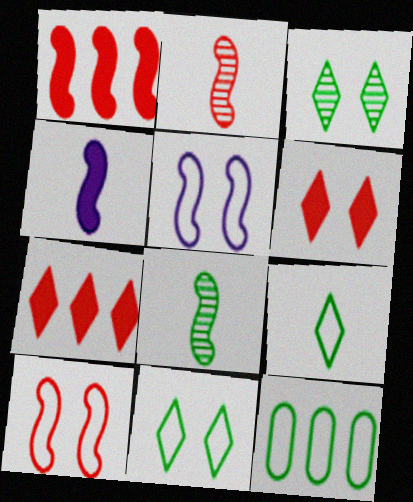[[1, 2, 10], 
[1, 5, 8]]